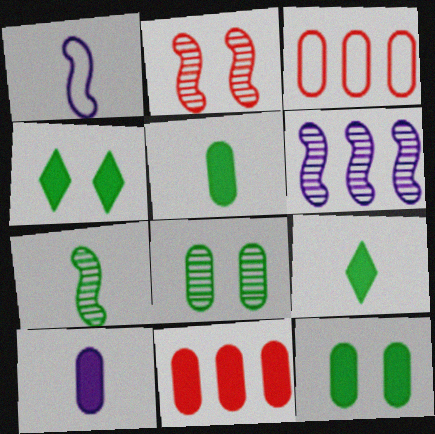[[2, 6, 7], 
[3, 8, 10], 
[10, 11, 12]]